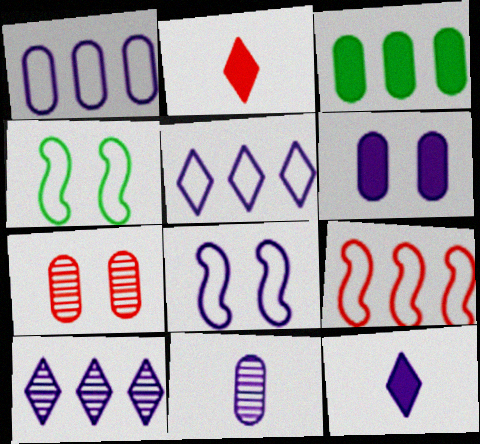[[1, 6, 11], 
[2, 7, 9], 
[3, 9, 10]]